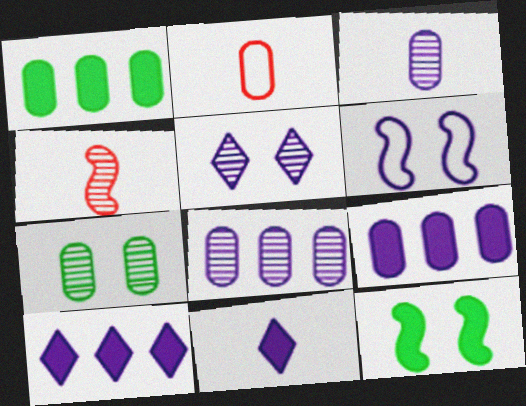[[2, 7, 9], 
[3, 6, 10], 
[6, 8, 11]]